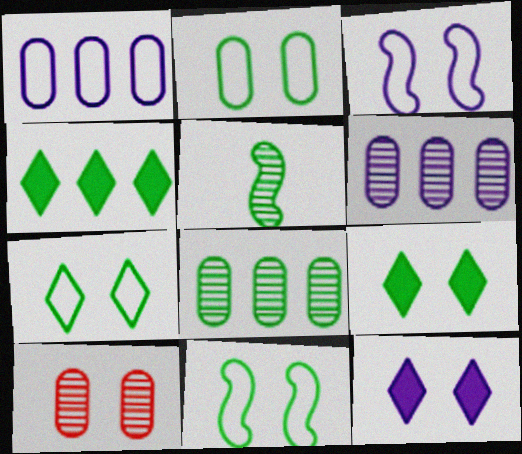[[2, 4, 5], 
[2, 7, 11], 
[3, 9, 10], 
[10, 11, 12]]